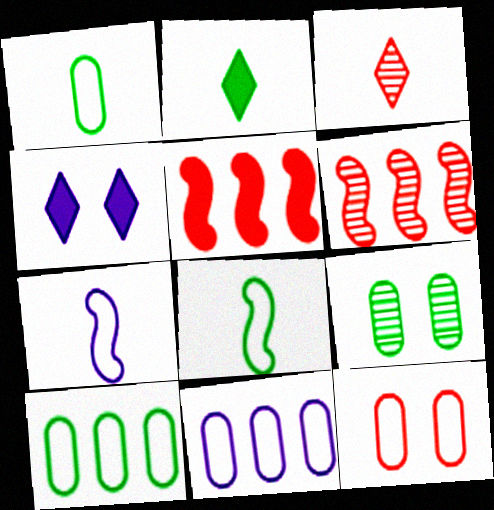[[1, 4, 6], 
[1, 11, 12], 
[3, 5, 12]]